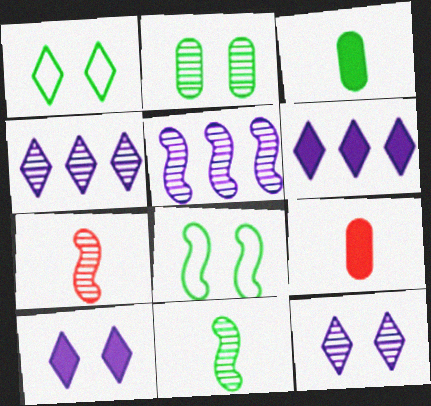[[1, 5, 9], 
[2, 4, 7], 
[4, 8, 9]]